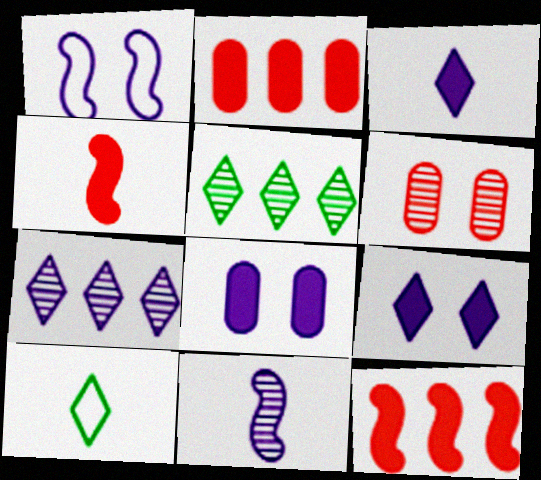[[5, 6, 11]]